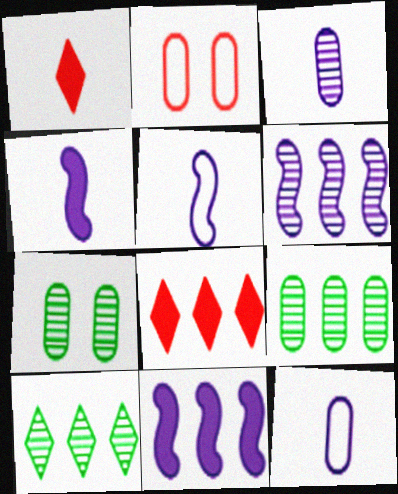[[2, 4, 10], 
[5, 7, 8]]